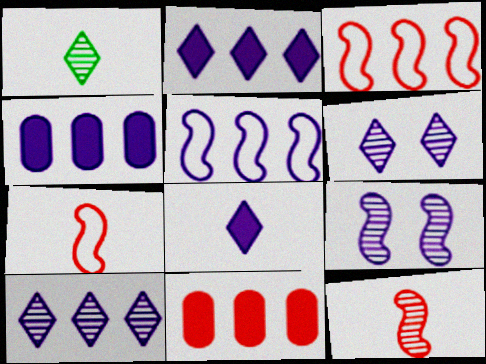[[4, 5, 10]]